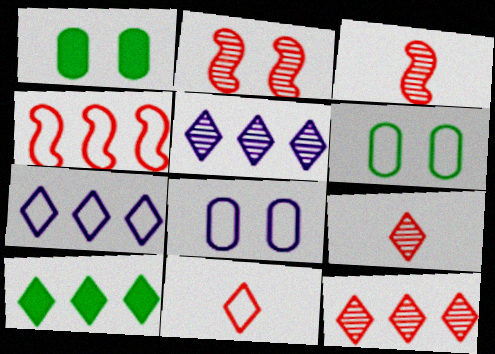[[1, 3, 7], 
[3, 8, 10], 
[7, 10, 12]]